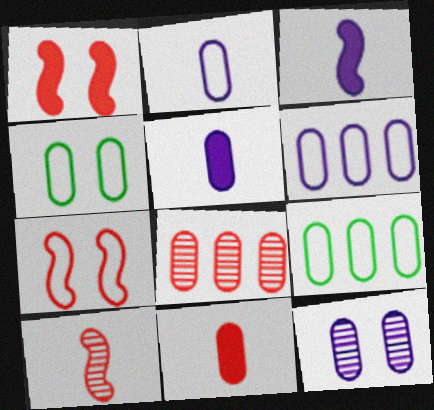[[4, 5, 8], 
[5, 6, 12], 
[9, 11, 12]]